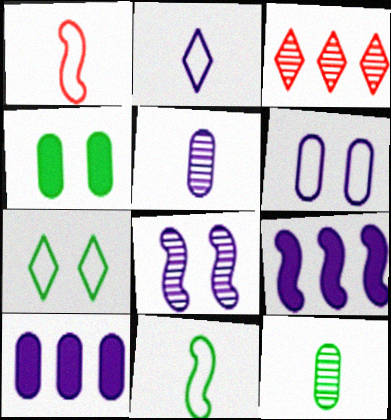[[2, 8, 10], 
[3, 8, 12], 
[5, 6, 10]]